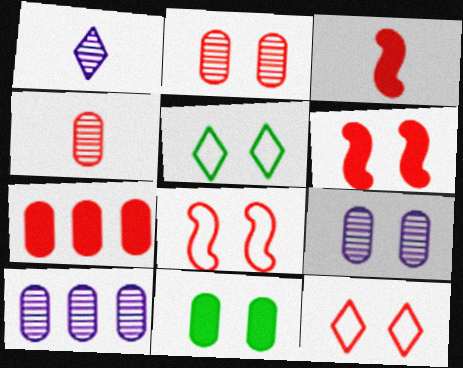[[2, 6, 12], 
[3, 5, 10], 
[5, 6, 9]]